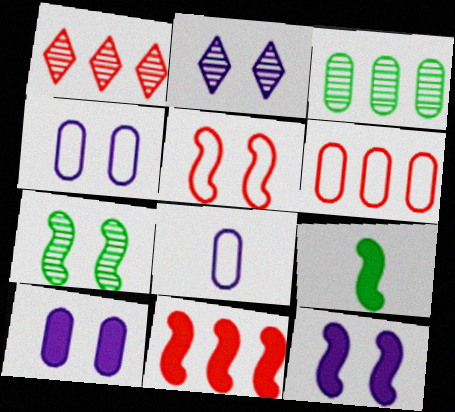[[1, 4, 9], 
[1, 6, 11], 
[2, 4, 12], 
[2, 6, 9], 
[5, 7, 12], 
[9, 11, 12]]